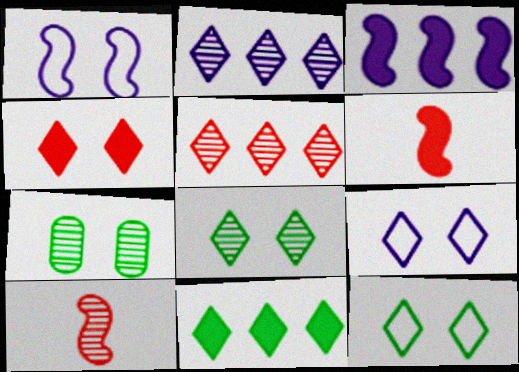[[1, 4, 7], 
[2, 7, 10], 
[4, 8, 9]]